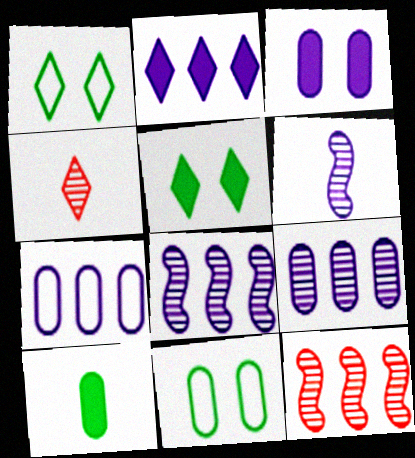[[1, 2, 4], 
[2, 7, 8]]